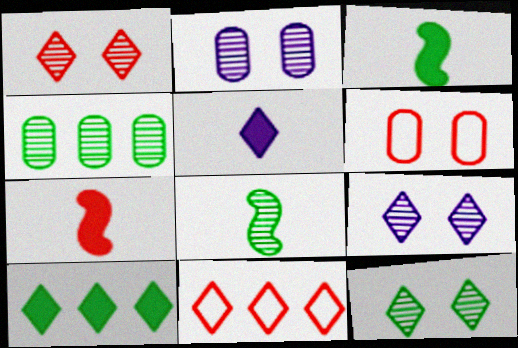[[1, 9, 12], 
[2, 3, 11], 
[4, 8, 12], 
[5, 11, 12]]